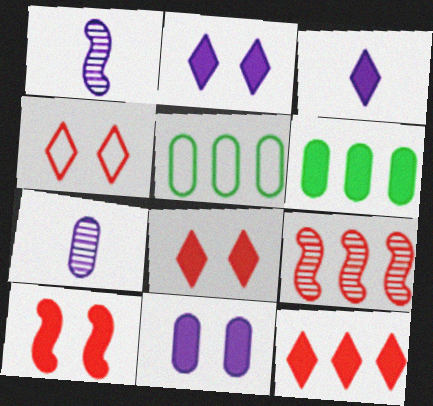[[1, 4, 6], 
[1, 5, 8], 
[3, 6, 10]]